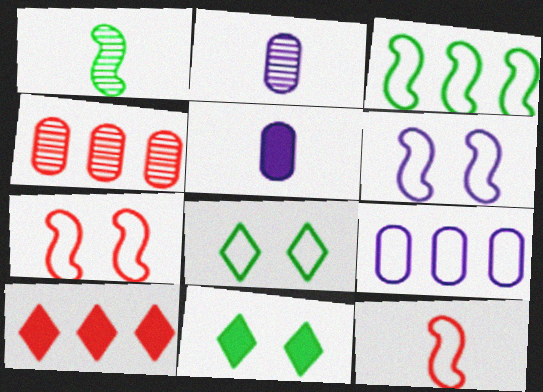[[3, 6, 12], 
[8, 9, 12]]